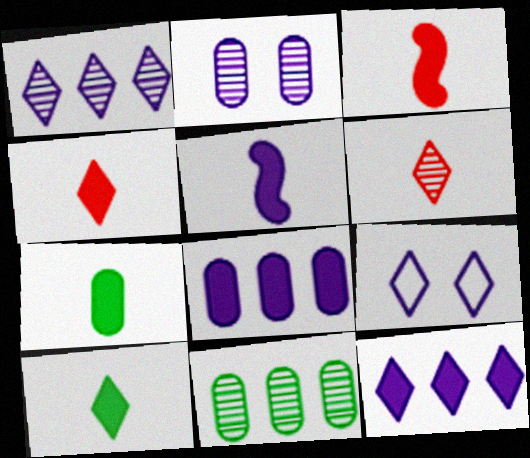[[3, 9, 11], 
[4, 5, 7]]